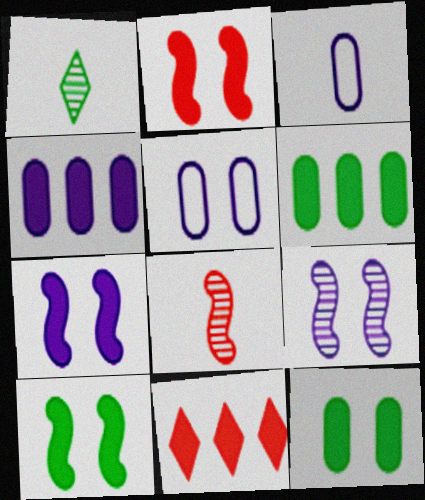[[2, 7, 10]]